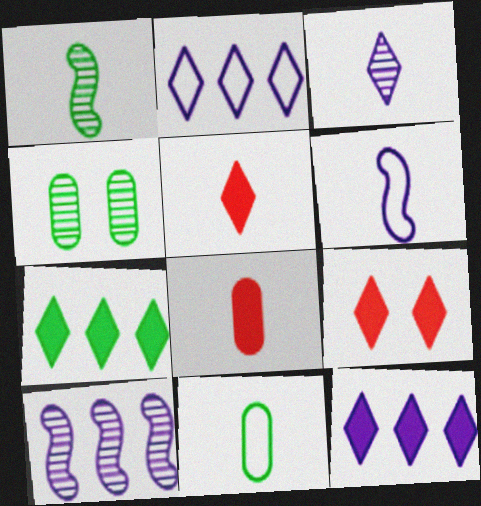[[9, 10, 11]]